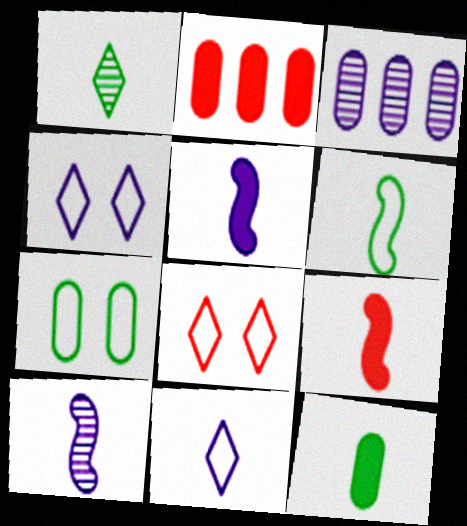[[1, 6, 12], 
[3, 4, 5], 
[6, 9, 10]]